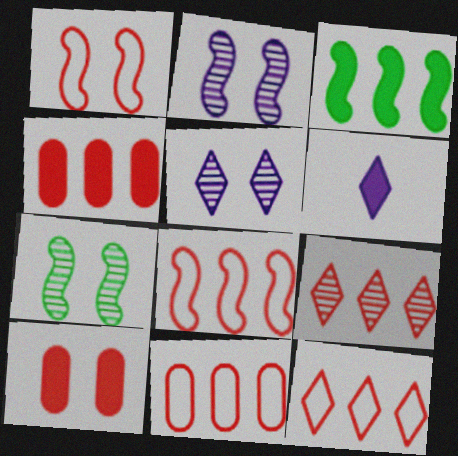[[3, 6, 10], 
[4, 8, 9], 
[6, 7, 11], 
[8, 11, 12]]